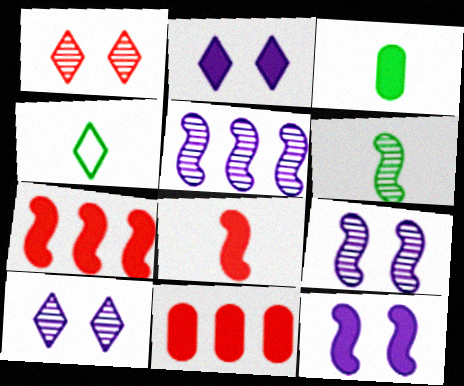[[2, 3, 7], 
[3, 4, 6], 
[4, 9, 11]]